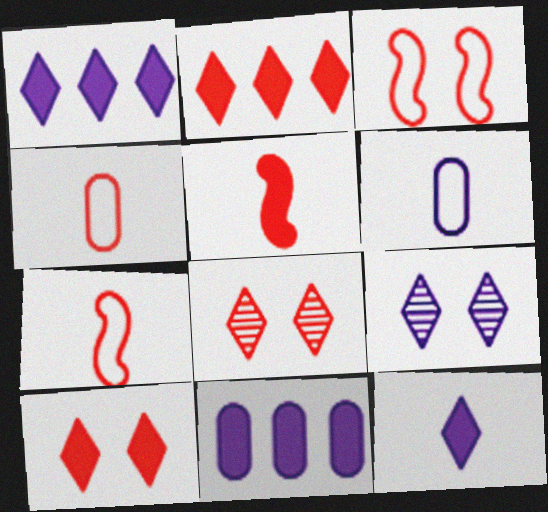[]